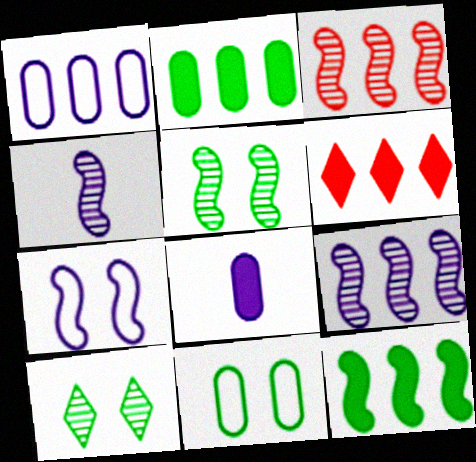[[3, 4, 5], 
[4, 6, 11]]